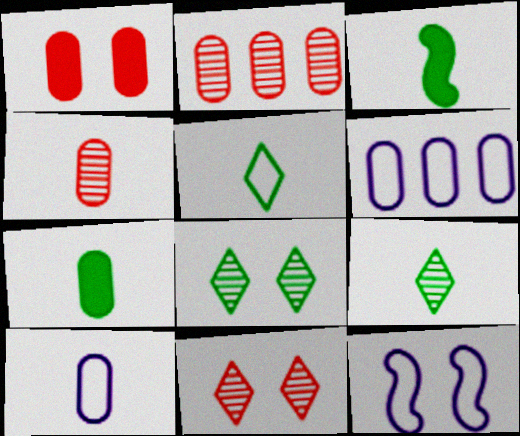[[1, 8, 12], 
[3, 6, 11], 
[4, 7, 10]]